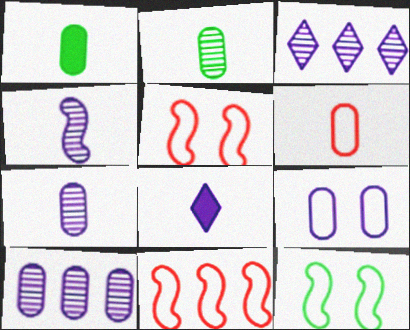[[1, 3, 5], 
[1, 6, 7]]